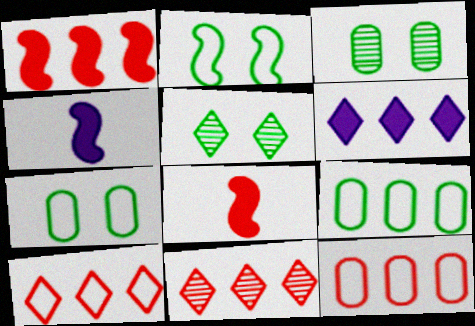[[1, 11, 12], 
[3, 4, 10], 
[4, 5, 12], 
[4, 7, 11]]